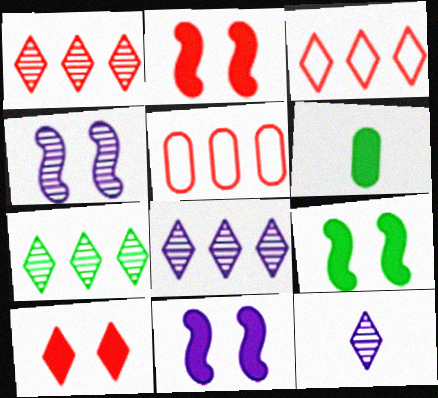[[1, 7, 8], 
[2, 9, 11], 
[3, 4, 6], 
[5, 9, 12]]